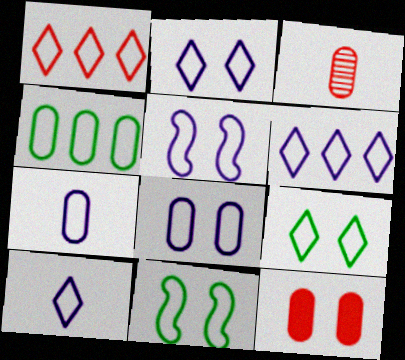[[1, 7, 11], 
[1, 9, 10], 
[2, 5, 8], 
[2, 6, 10], 
[5, 6, 7]]